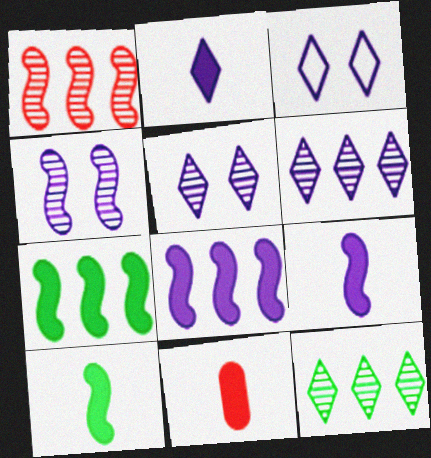[[2, 3, 6], 
[2, 10, 11]]